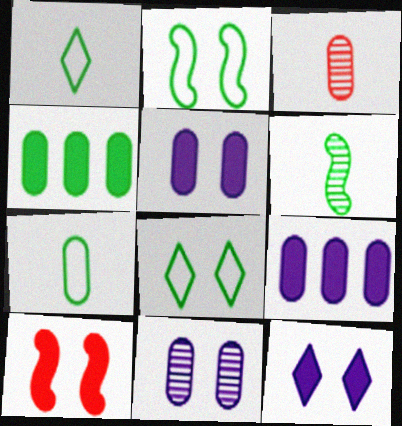[[4, 6, 8], 
[8, 10, 11]]